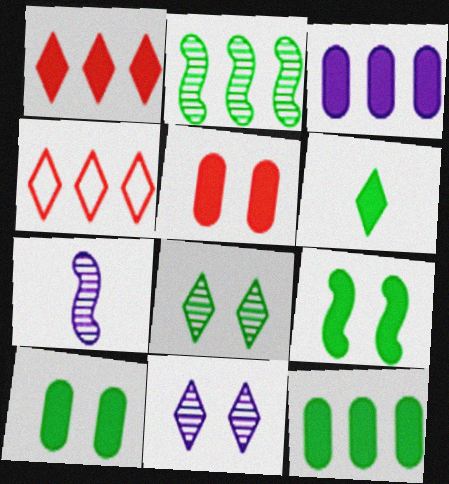[[2, 3, 4], 
[4, 6, 11], 
[4, 7, 10], 
[6, 9, 12]]